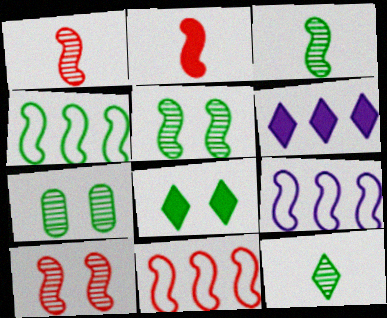[[2, 5, 9], 
[2, 10, 11], 
[4, 9, 11]]